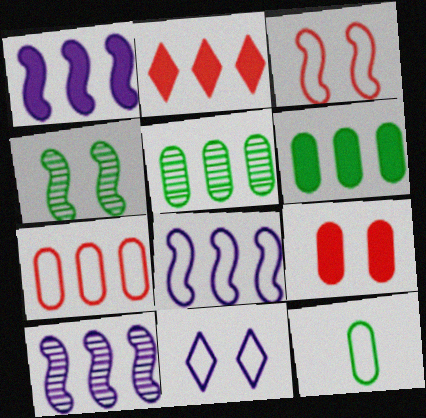[[1, 2, 6], 
[1, 8, 10], 
[2, 5, 8], 
[4, 9, 11]]